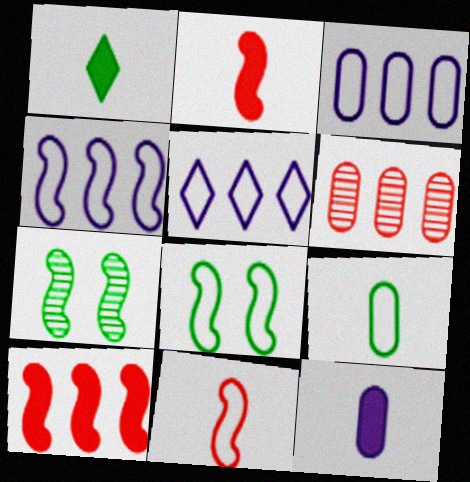[[1, 2, 12], 
[2, 4, 7], 
[3, 4, 5], 
[4, 8, 11]]